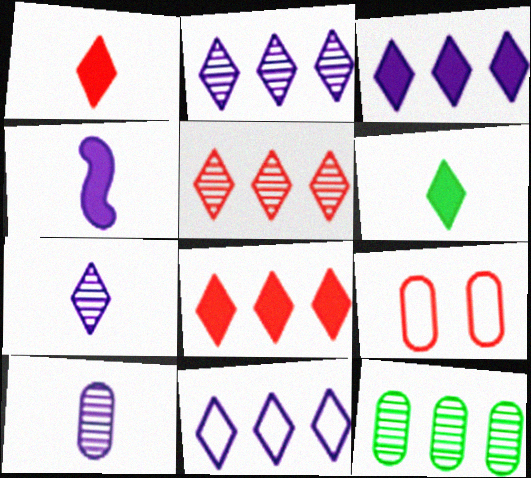[[2, 3, 11]]